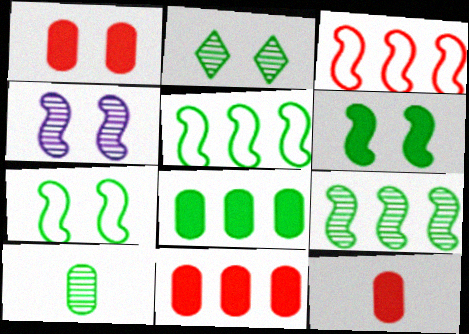[[1, 11, 12], 
[2, 9, 10]]